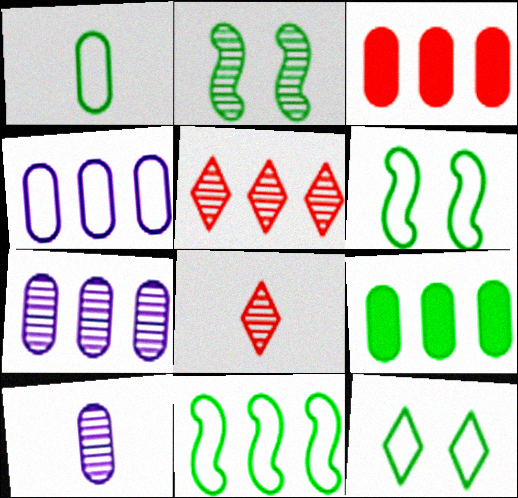[[1, 11, 12], 
[2, 5, 10], 
[2, 7, 8]]